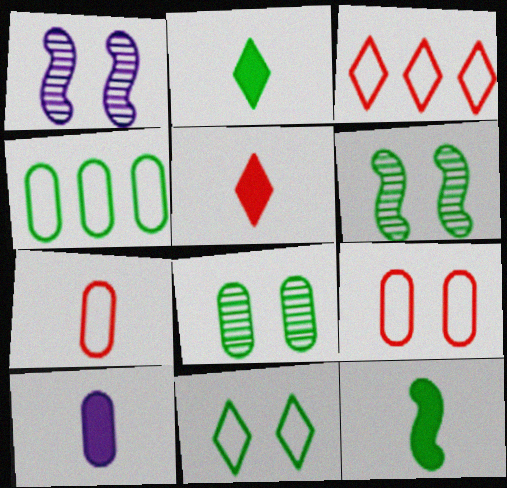[[1, 4, 5], 
[2, 4, 6], 
[3, 6, 10], 
[5, 10, 12]]